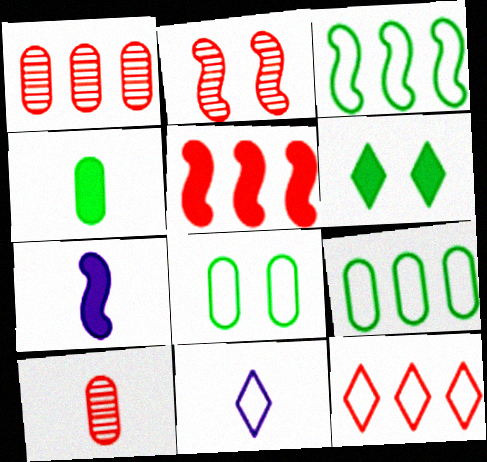[[1, 5, 12], 
[2, 3, 7]]